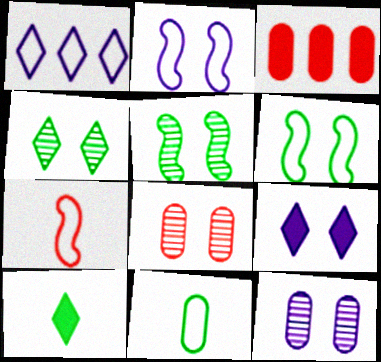[[2, 9, 12], 
[3, 11, 12], 
[6, 8, 9]]